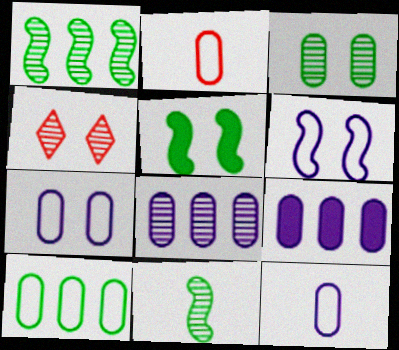[[2, 3, 9], 
[2, 7, 10], 
[4, 5, 7], 
[4, 8, 11]]